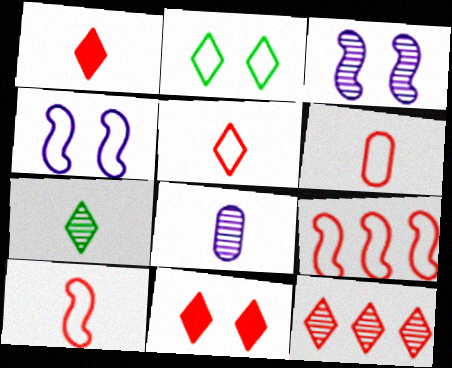[[5, 6, 10], 
[5, 11, 12]]